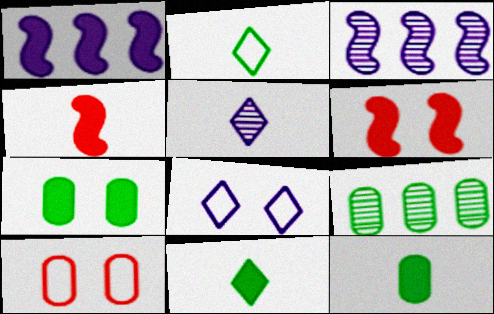[[3, 10, 11], 
[4, 8, 9]]